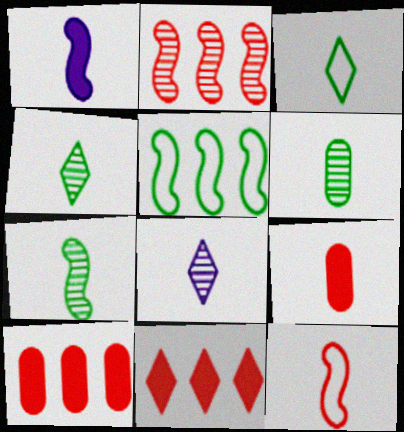[[1, 7, 12], 
[4, 6, 7]]